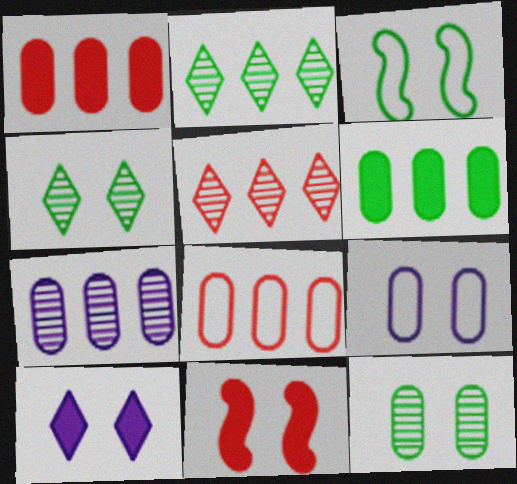[[4, 9, 11], 
[6, 7, 8]]